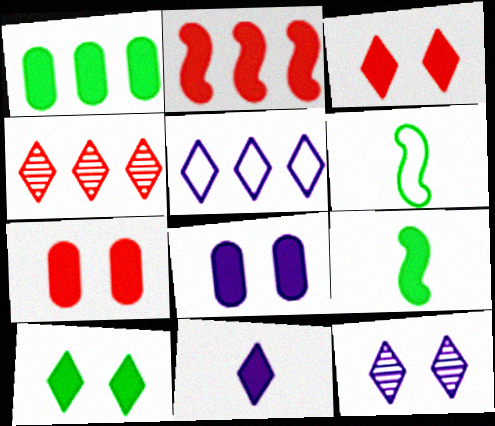[[1, 9, 10], 
[4, 6, 8], 
[5, 11, 12]]